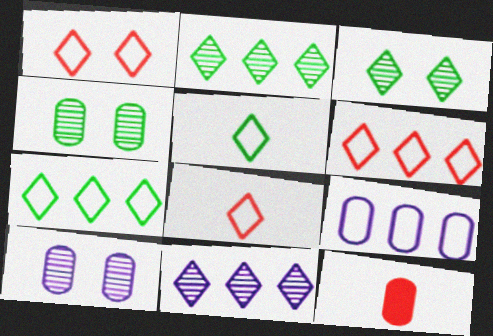[[1, 6, 8], 
[4, 9, 12]]